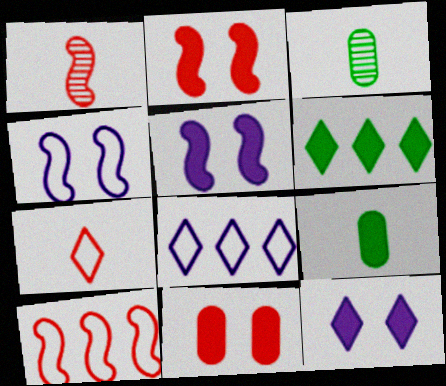[[1, 2, 10], 
[2, 3, 8], 
[3, 10, 12]]